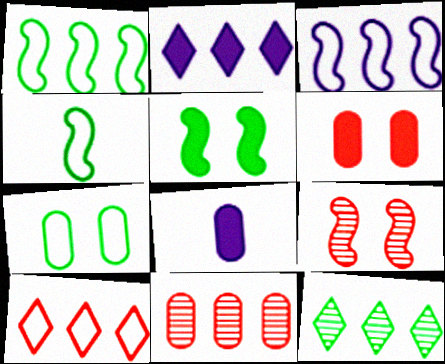[[1, 2, 11], 
[2, 10, 12], 
[7, 8, 11]]